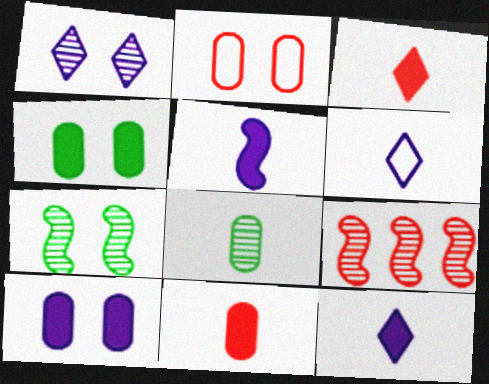[[1, 8, 9], 
[2, 3, 9], 
[4, 6, 9]]